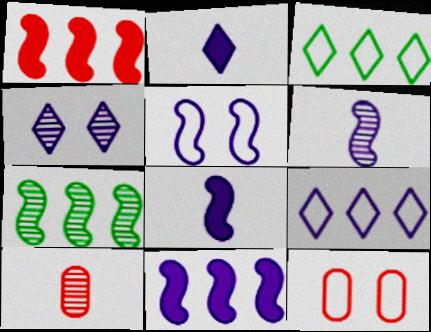[[2, 4, 9], 
[2, 7, 12], 
[4, 7, 10], 
[5, 6, 11]]